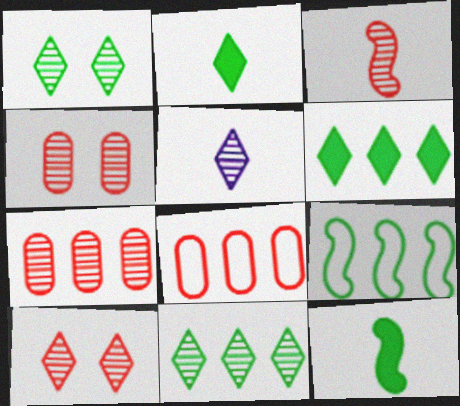[[3, 7, 10], 
[5, 10, 11]]